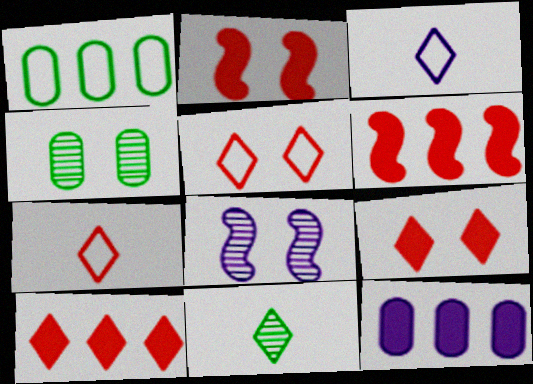[[3, 4, 6], 
[3, 8, 12]]